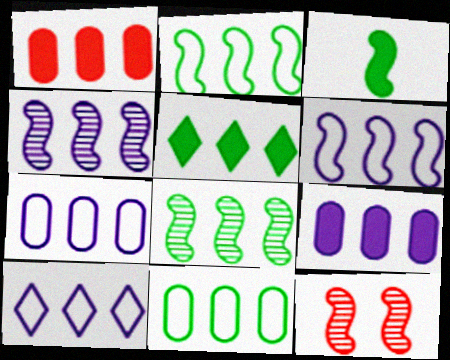[[1, 8, 10], 
[3, 6, 12], 
[4, 9, 10], 
[5, 8, 11], 
[6, 7, 10]]